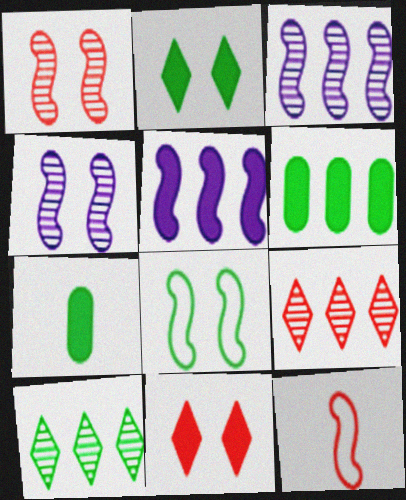[[5, 7, 11], 
[7, 8, 10]]